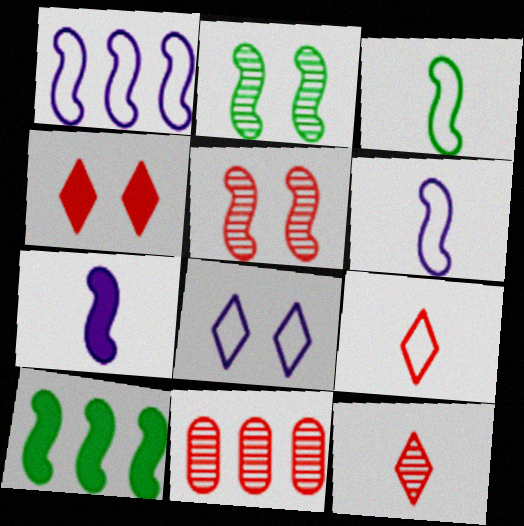[[2, 3, 10], 
[5, 6, 10], 
[5, 11, 12]]